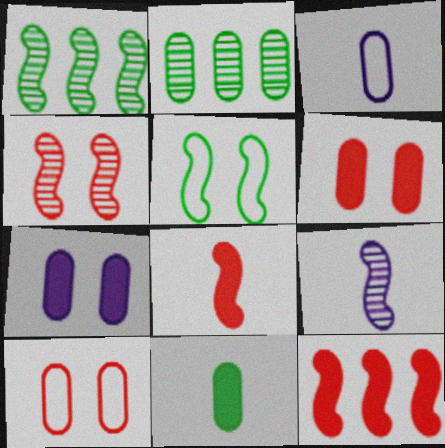[[1, 4, 9], 
[2, 3, 6], 
[5, 9, 12]]